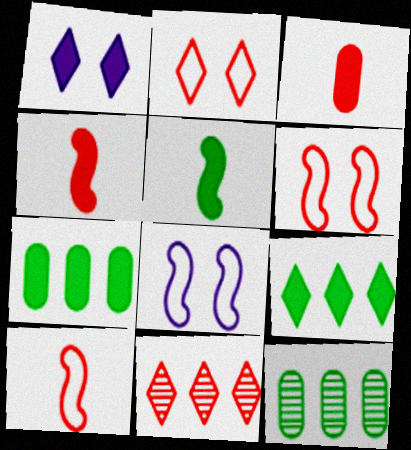[[1, 4, 7], 
[1, 10, 12], 
[3, 6, 11]]